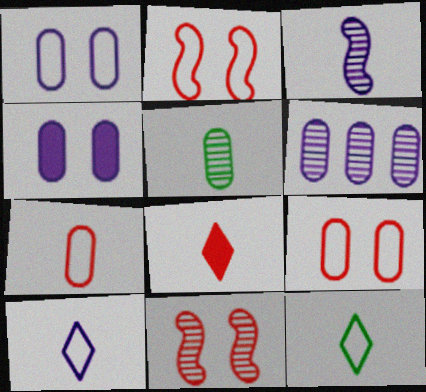[]